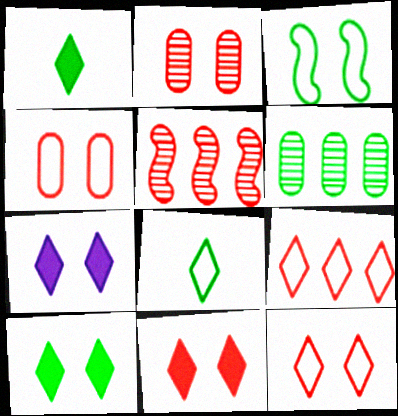[[1, 3, 6], 
[2, 3, 7], 
[7, 10, 11]]